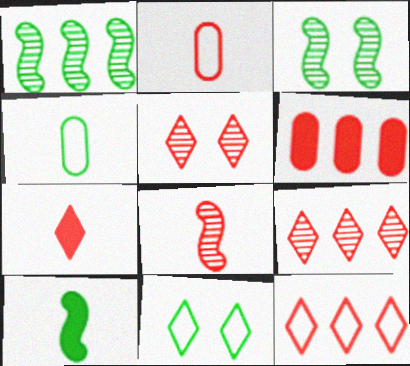[[2, 7, 8], 
[5, 7, 12]]